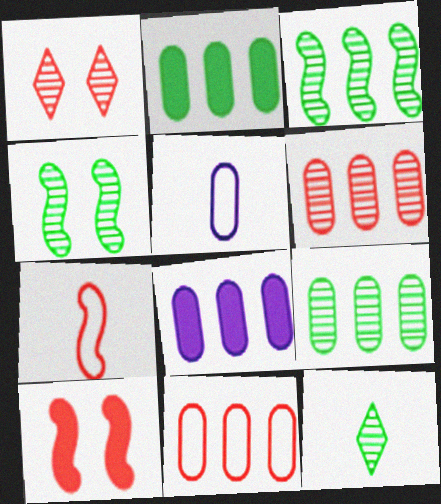[[4, 9, 12], 
[8, 9, 11]]